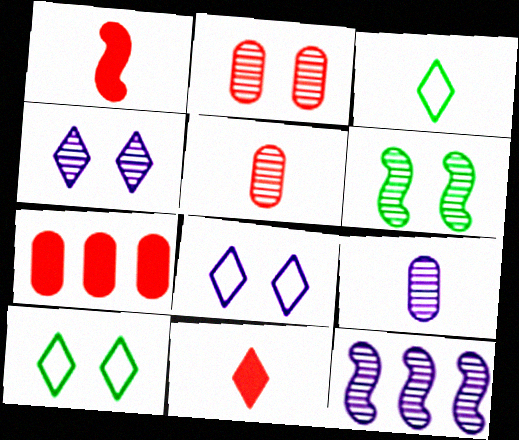[[1, 3, 9], 
[2, 4, 6], 
[4, 9, 12]]